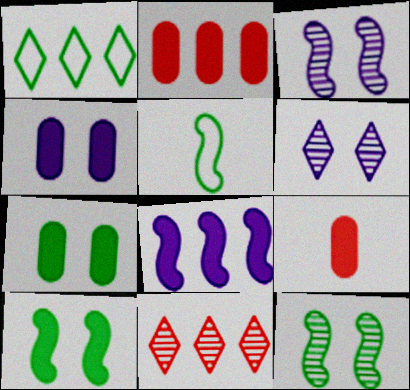[[1, 3, 9], 
[2, 5, 6], 
[4, 5, 11]]